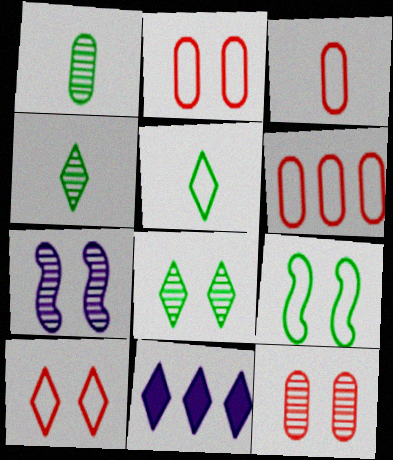[[2, 3, 6], 
[4, 10, 11], 
[7, 8, 12]]